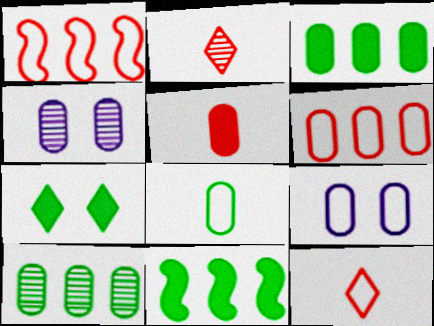[[2, 9, 11], 
[4, 11, 12], 
[5, 9, 10], 
[6, 8, 9]]